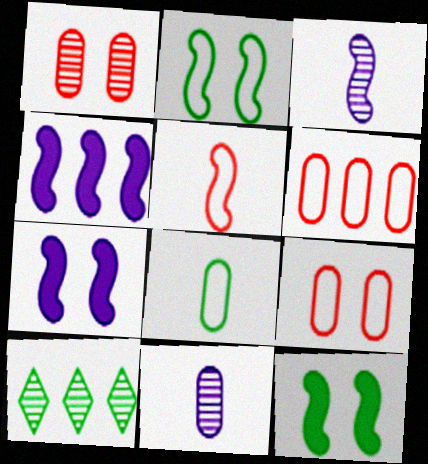[[1, 3, 10], 
[4, 6, 10], 
[8, 10, 12]]